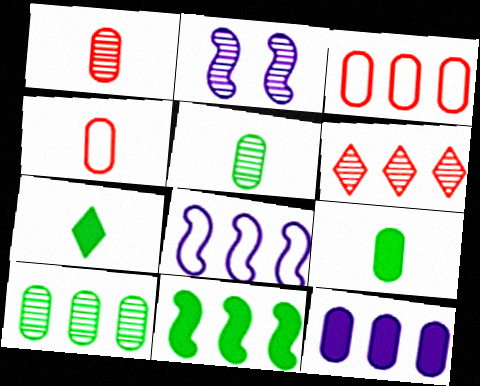[[2, 3, 7], 
[2, 5, 6], 
[3, 10, 12]]